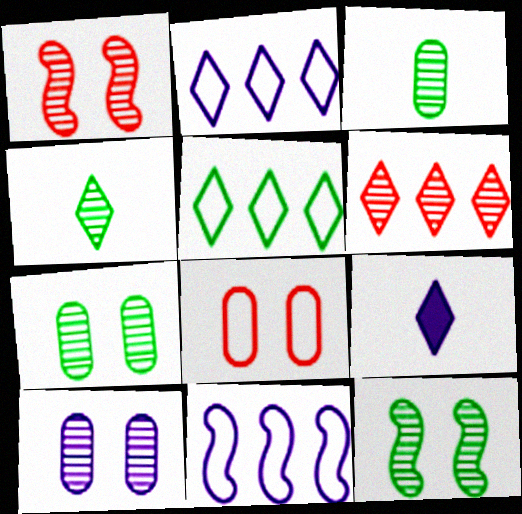[[9, 10, 11]]